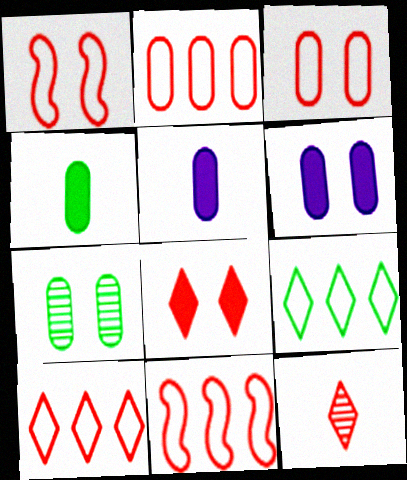[[2, 5, 7], 
[2, 10, 11], 
[3, 6, 7], 
[8, 10, 12]]